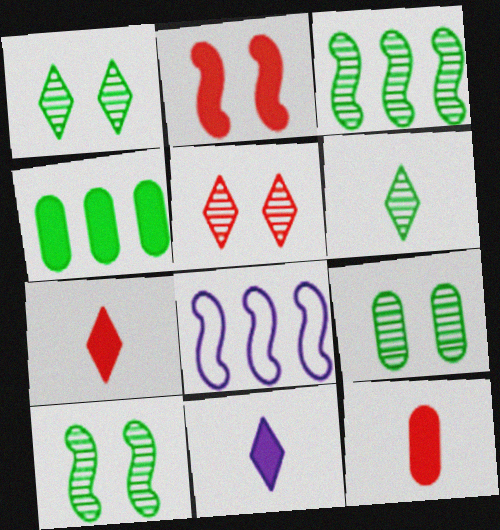[[1, 8, 12], 
[1, 9, 10], 
[2, 4, 11], 
[3, 6, 9], 
[7, 8, 9]]